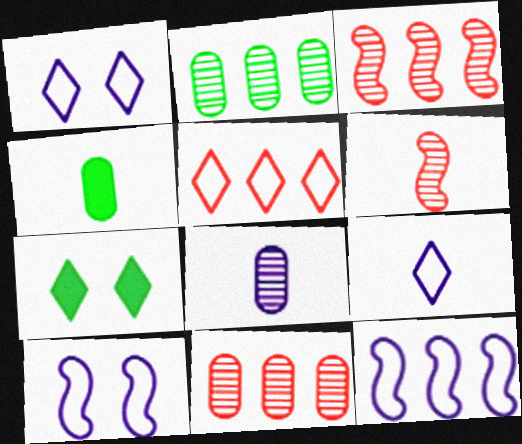[[1, 3, 4], 
[4, 6, 9]]